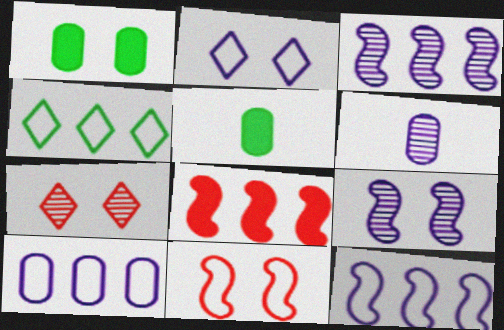[[5, 7, 12]]